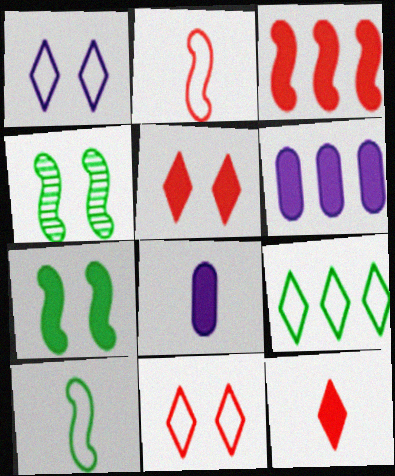[[6, 7, 12]]